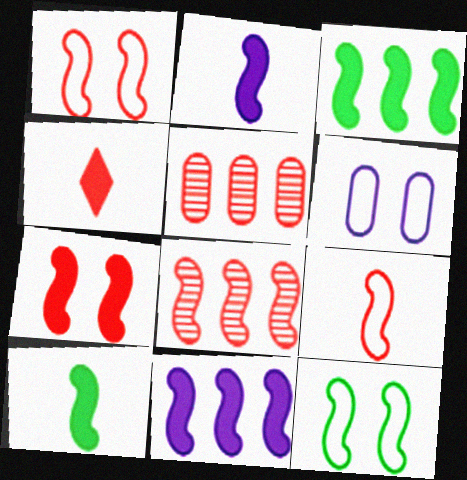[[1, 4, 5], 
[2, 3, 7], 
[2, 8, 12], 
[7, 8, 9], 
[7, 10, 11]]